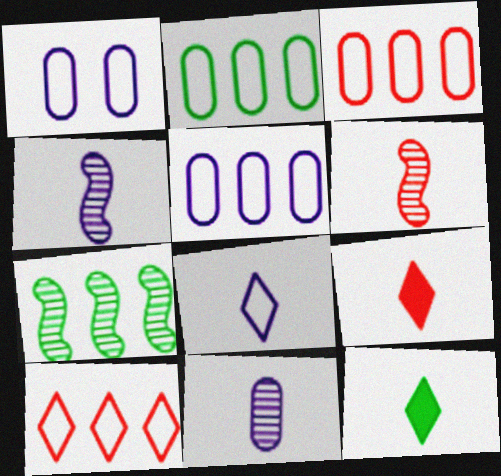[[1, 7, 9], 
[2, 3, 5]]